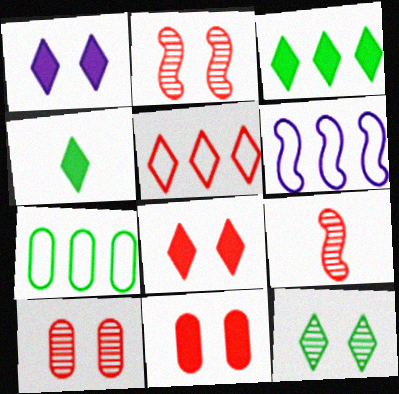[[1, 7, 9], 
[4, 6, 10], 
[5, 6, 7], 
[5, 9, 11]]